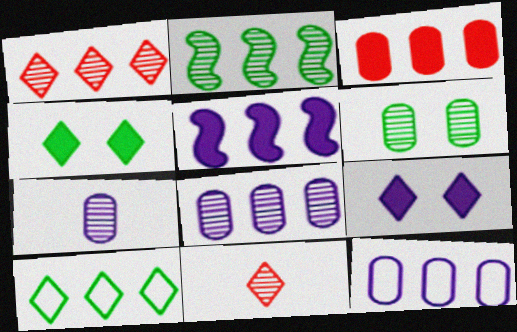[[1, 2, 8], 
[9, 10, 11]]